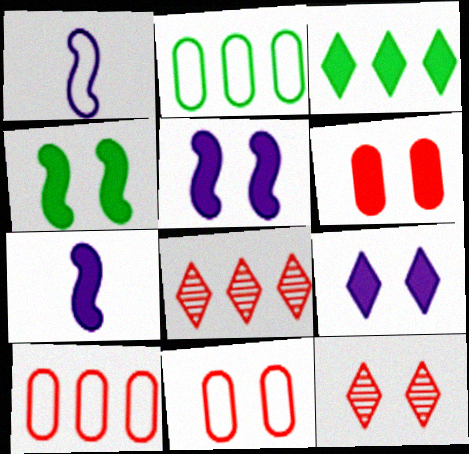[[2, 7, 12], 
[3, 6, 7], 
[4, 6, 9]]